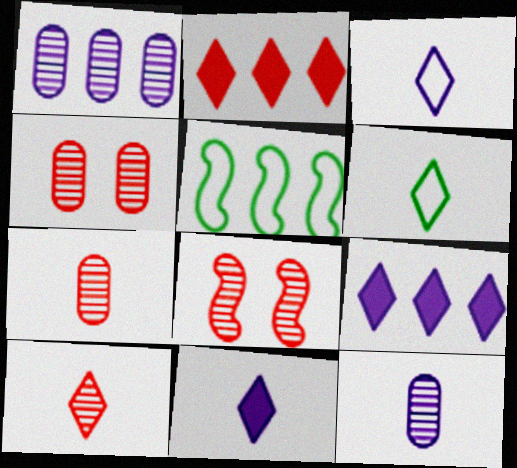[[1, 2, 5], 
[4, 5, 11], 
[6, 10, 11]]